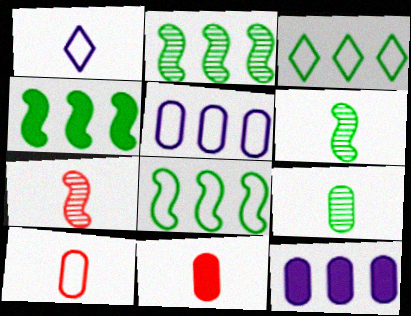[[1, 6, 11], 
[2, 4, 8]]